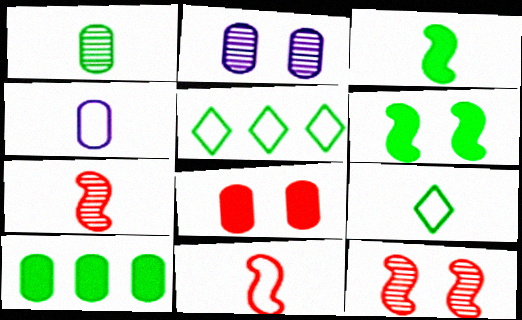[[1, 3, 9], 
[1, 5, 6], 
[4, 9, 11]]